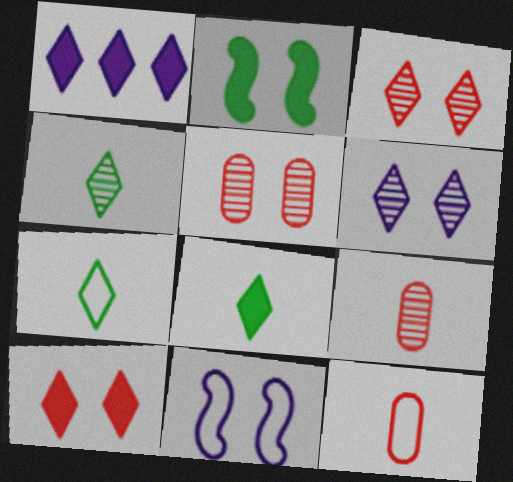[[1, 3, 7], 
[1, 8, 10], 
[4, 7, 8]]